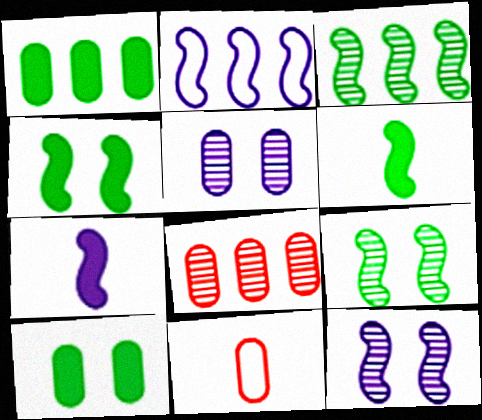[[1, 5, 11], 
[2, 7, 12]]